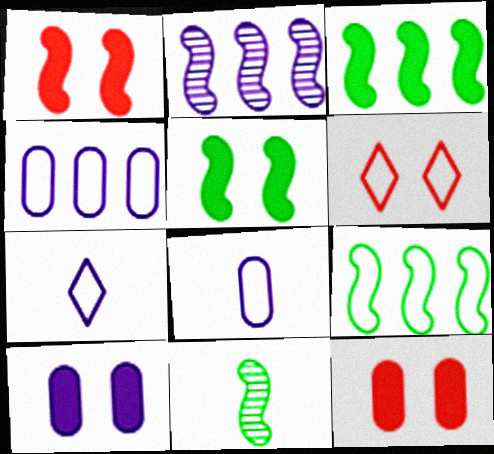[[2, 7, 10], 
[5, 9, 11], 
[6, 8, 9]]